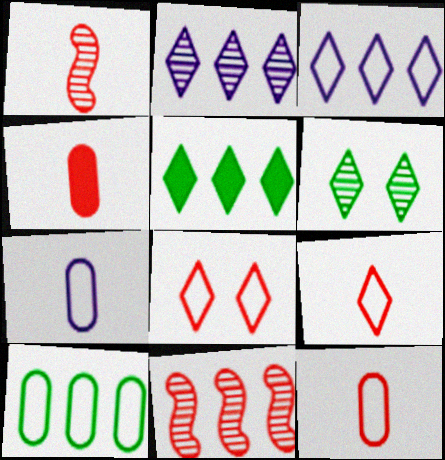[[1, 4, 9], 
[4, 8, 11]]